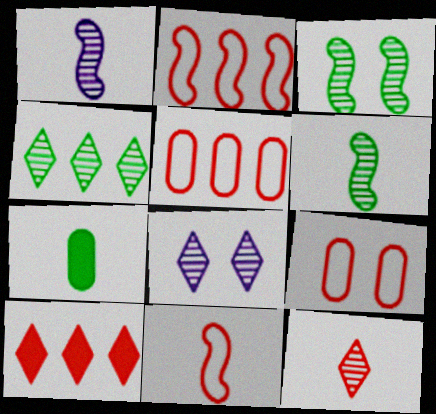[[2, 7, 8], 
[4, 8, 12]]